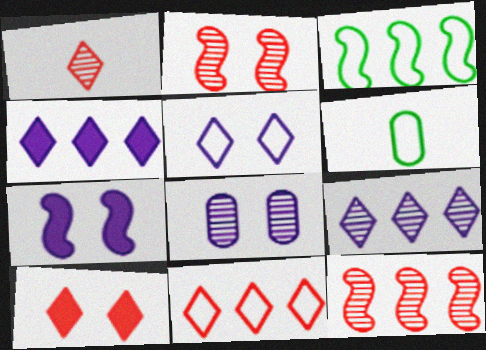[[1, 10, 11], 
[2, 4, 6], 
[5, 7, 8]]